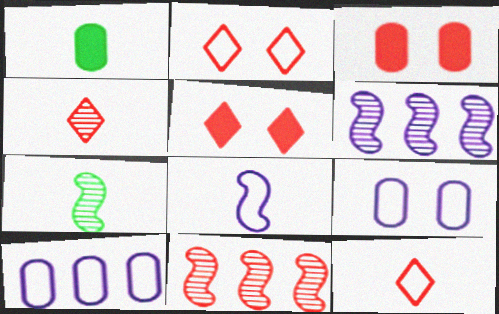[[1, 2, 6], 
[1, 4, 8], 
[3, 11, 12], 
[5, 7, 10]]